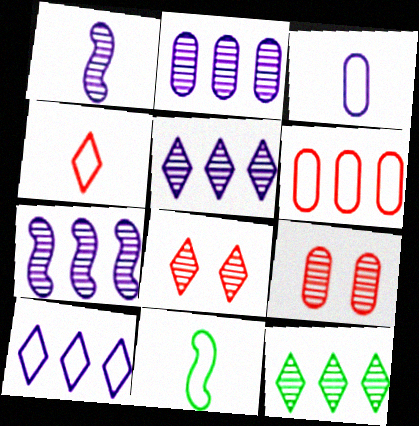[[1, 9, 12], 
[2, 5, 7], 
[3, 4, 11]]